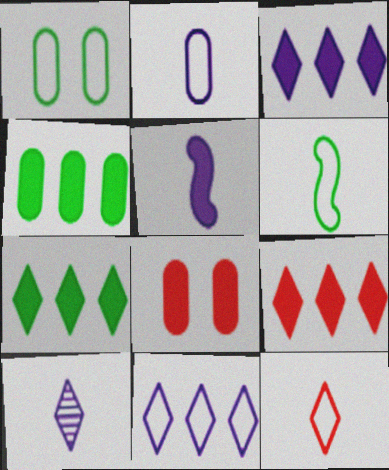[[2, 5, 10], 
[2, 6, 12], 
[3, 7, 9], 
[5, 7, 8]]